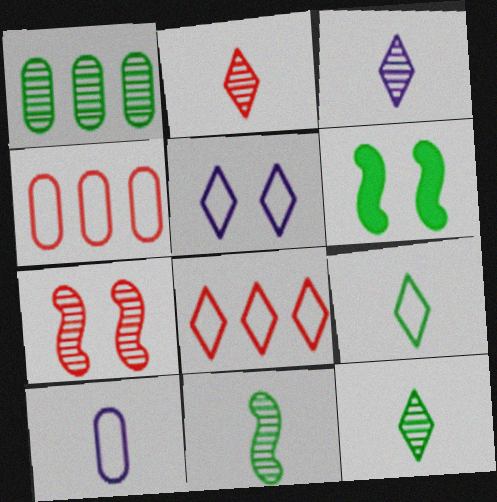[[1, 3, 7], 
[1, 6, 9], 
[2, 3, 12], 
[3, 4, 6], 
[5, 8, 9]]